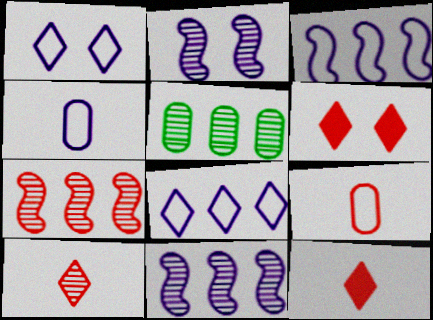[[1, 3, 4], 
[2, 5, 10], 
[6, 7, 9]]